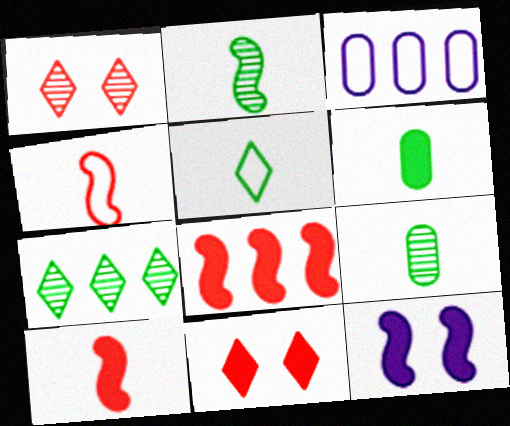[[2, 3, 11], 
[2, 5, 6], 
[3, 7, 8]]